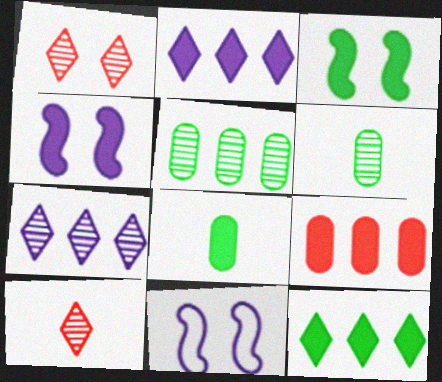[[3, 8, 12]]